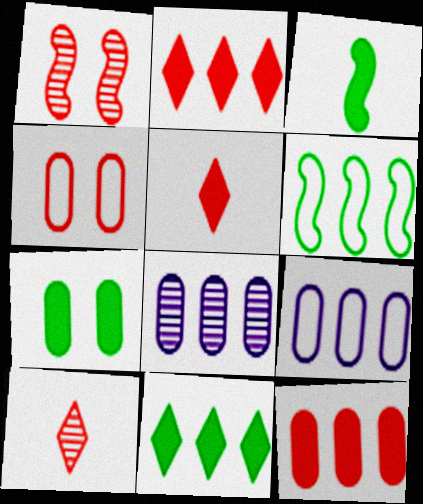[[2, 6, 8], 
[3, 7, 11]]